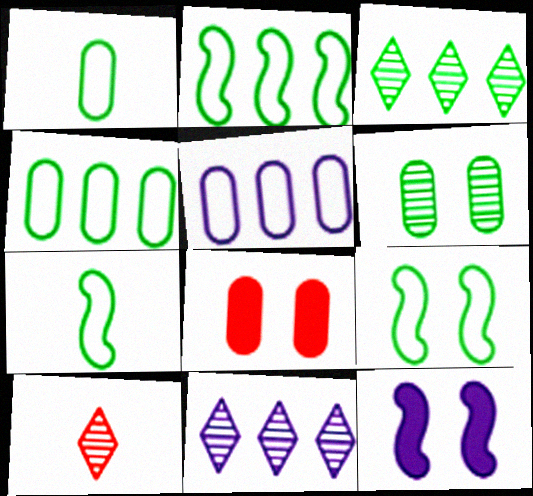[[2, 7, 9], 
[4, 10, 12], 
[7, 8, 11]]